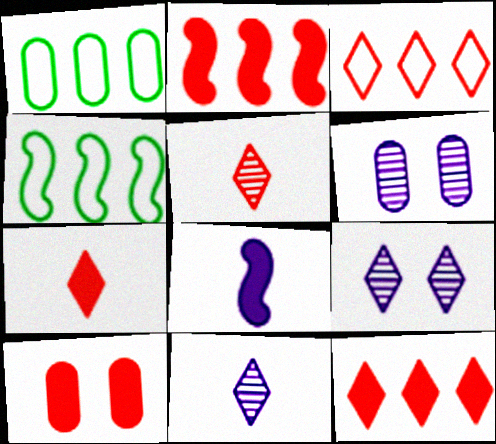[[2, 7, 10], 
[4, 6, 7], 
[4, 10, 11]]